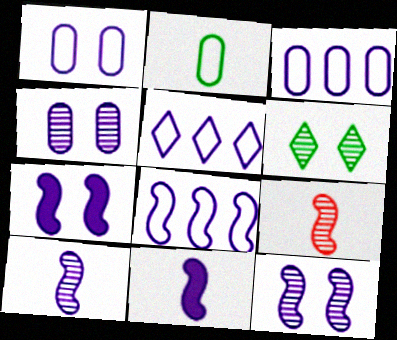[[3, 5, 8], 
[4, 5, 11], 
[7, 8, 10], 
[8, 11, 12]]